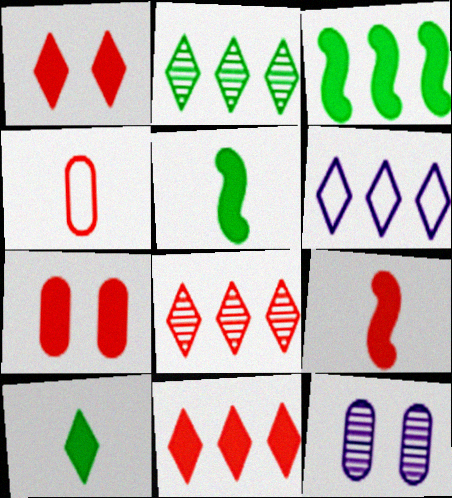[[2, 6, 11], 
[7, 9, 11]]